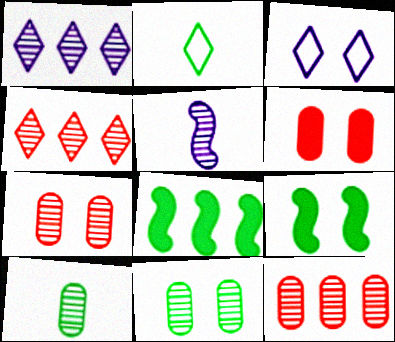[[2, 8, 11], 
[3, 7, 9], 
[4, 5, 11]]